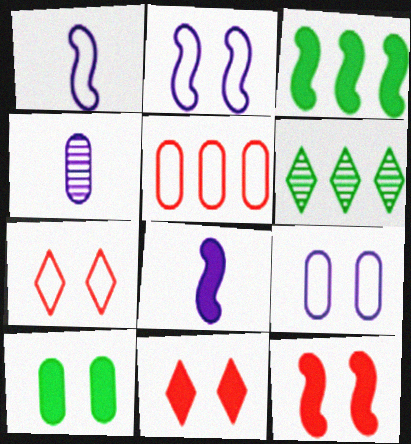[[3, 4, 7], 
[3, 8, 12], 
[4, 5, 10]]